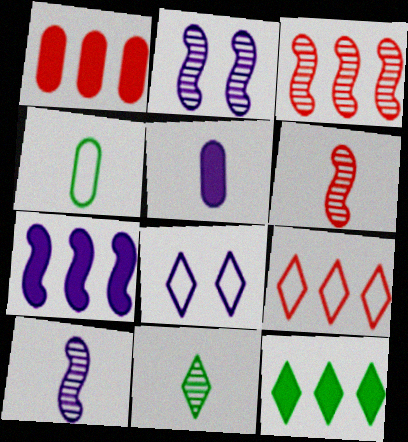[[1, 3, 9], 
[1, 7, 12]]